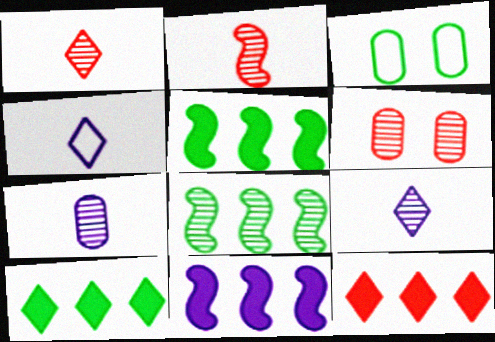[[1, 3, 11], 
[4, 5, 6], 
[6, 8, 9]]